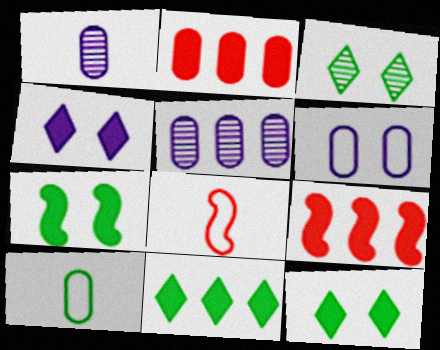[[5, 8, 12]]